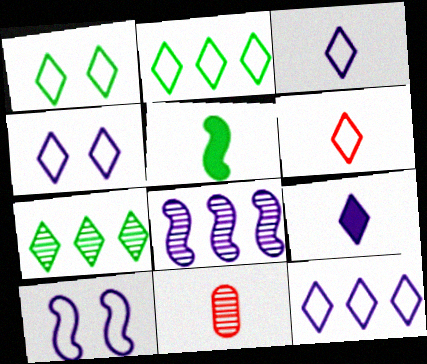[[1, 6, 12], 
[2, 4, 6], 
[3, 4, 12], 
[3, 5, 11]]